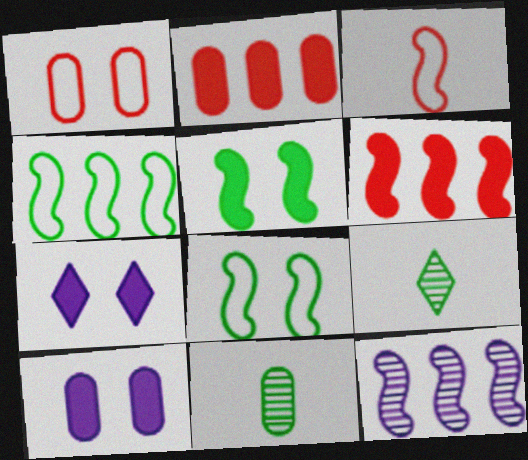[[3, 5, 12], 
[4, 6, 12]]